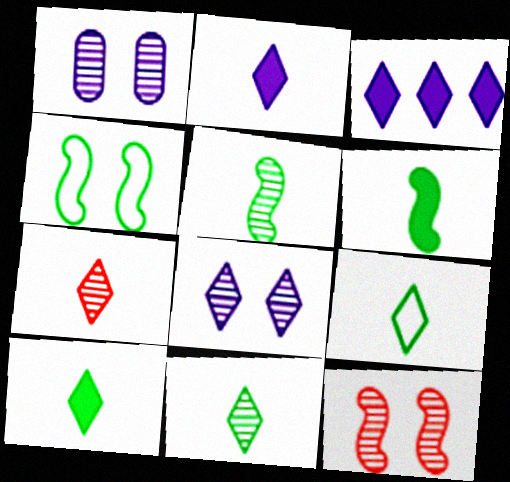[[2, 7, 9], 
[9, 10, 11]]